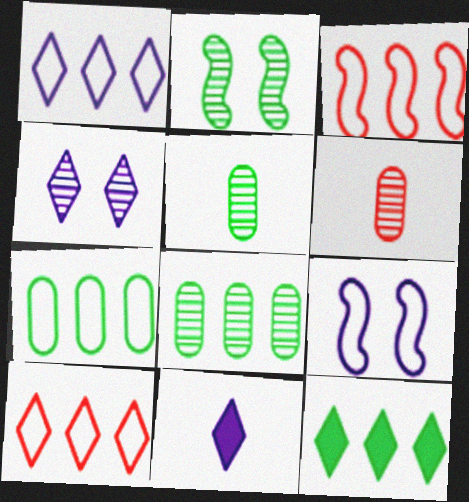[[1, 3, 7], 
[1, 4, 11], 
[6, 9, 12]]